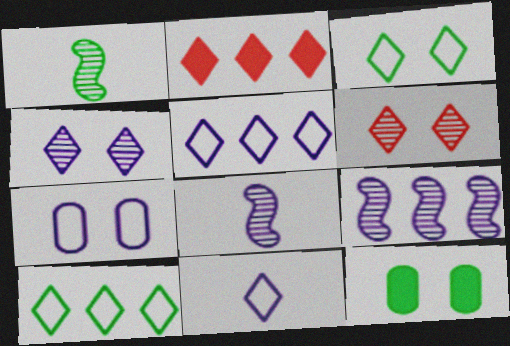[[1, 2, 7], 
[1, 10, 12]]